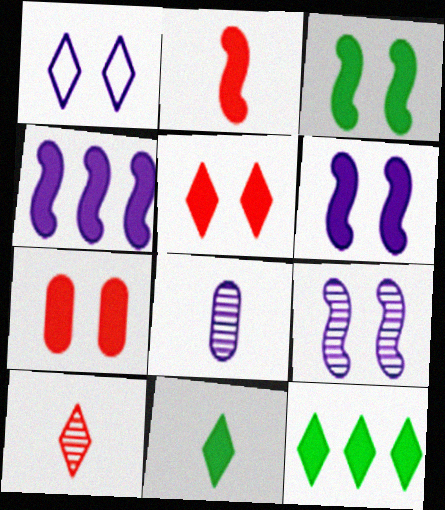[[1, 4, 8], 
[1, 10, 12], 
[2, 3, 4], 
[4, 7, 11]]